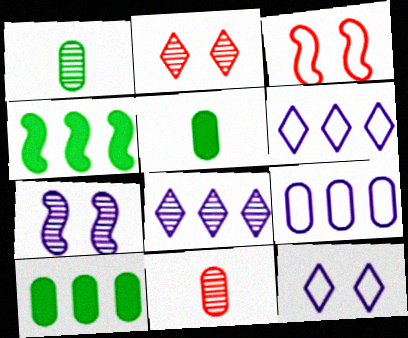[[3, 5, 8], 
[4, 11, 12]]